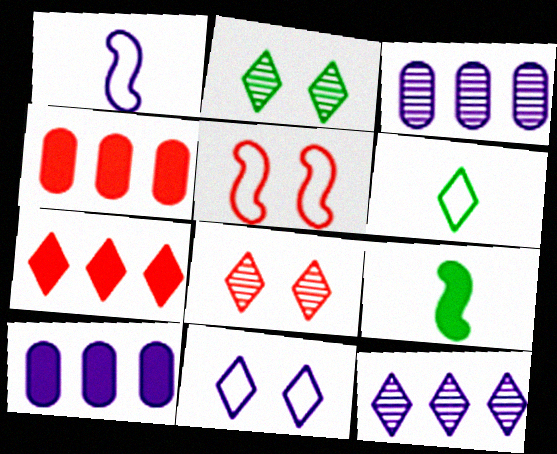[[1, 2, 4]]